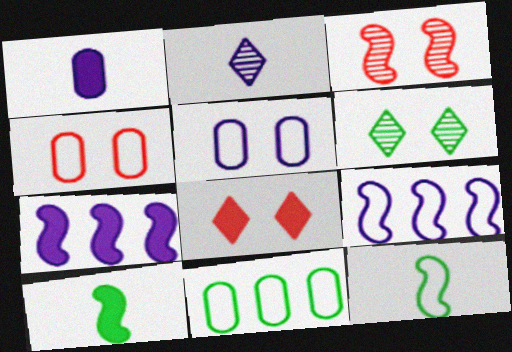[[2, 5, 7], 
[3, 4, 8], 
[3, 7, 12], 
[3, 9, 10], 
[6, 10, 11]]